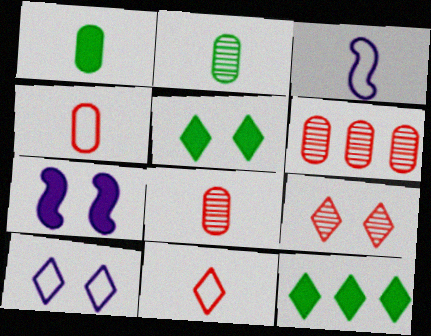[[3, 5, 6], 
[5, 9, 10]]